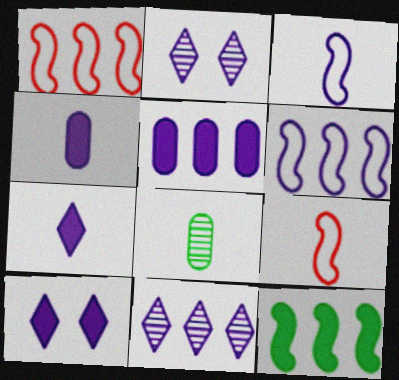[[1, 8, 10], 
[2, 3, 5], 
[2, 4, 6], 
[5, 6, 11], 
[7, 8, 9]]